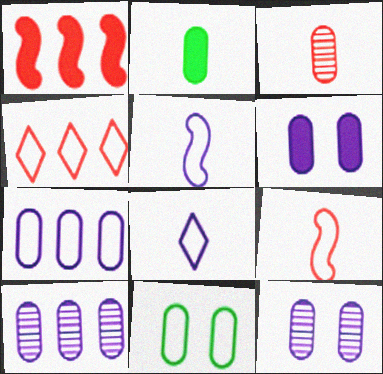[[4, 5, 11]]